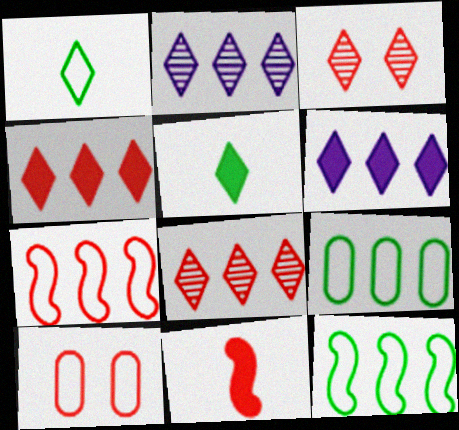[[1, 3, 6], 
[8, 10, 11]]